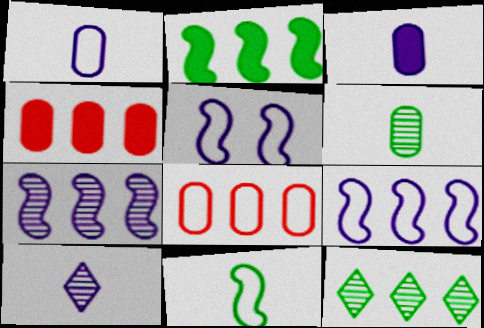[[4, 9, 12]]